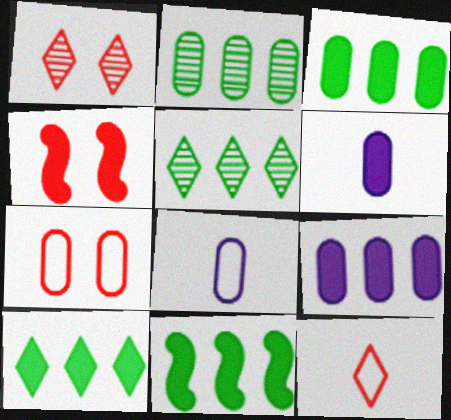[[1, 4, 7], 
[1, 8, 11], 
[2, 6, 7], 
[3, 10, 11], 
[4, 5, 8], 
[4, 6, 10]]